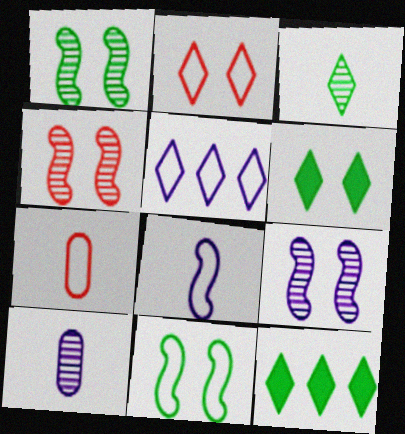[[1, 4, 9], 
[5, 7, 11], 
[7, 9, 12]]